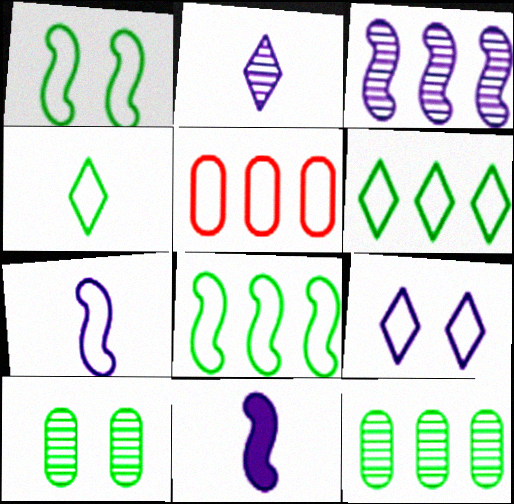[]